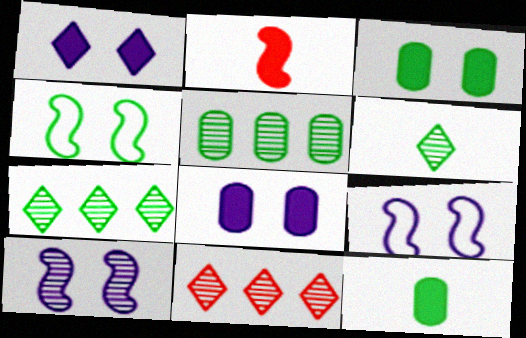[[4, 7, 12], 
[9, 11, 12]]